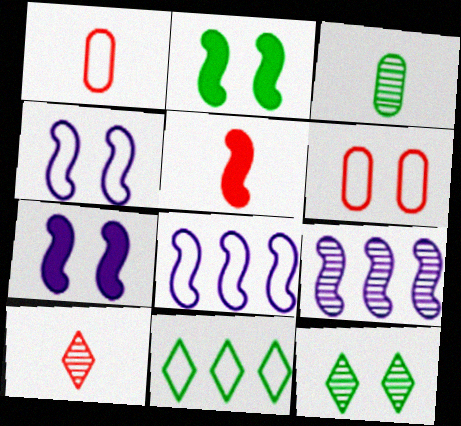[[1, 4, 11], 
[1, 5, 10], 
[2, 3, 11], 
[6, 7, 12]]